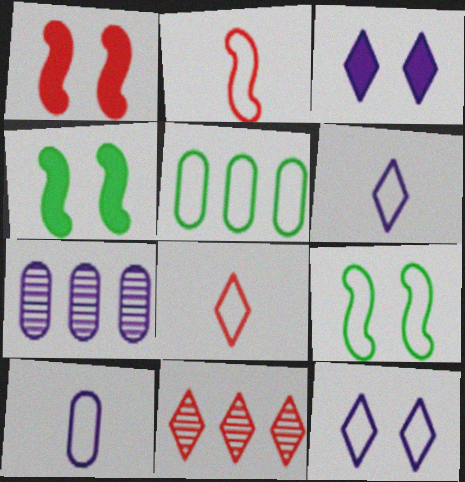[[2, 5, 12], 
[4, 7, 8], 
[4, 10, 11]]